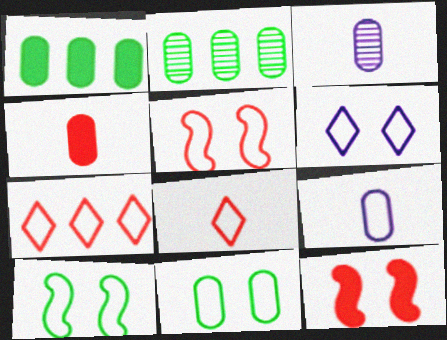[[5, 6, 11], 
[7, 9, 10]]